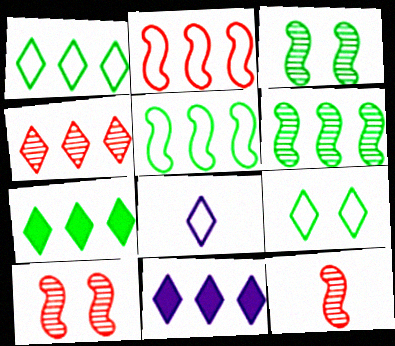[[1, 4, 11]]